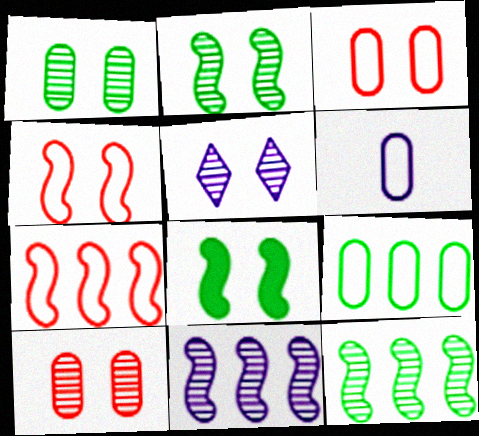[[2, 5, 10], 
[3, 5, 8], 
[3, 6, 9]]